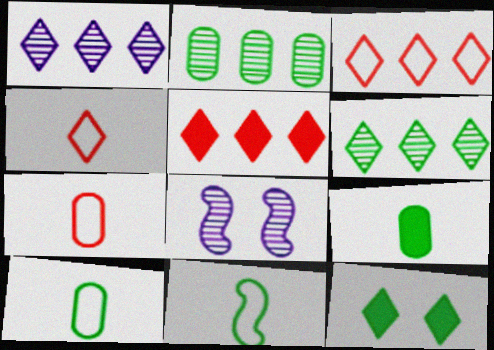[[1, 4, 12], 
[2, 11, 12], 
[3, 8, 9], 
[5, 8, 10]]